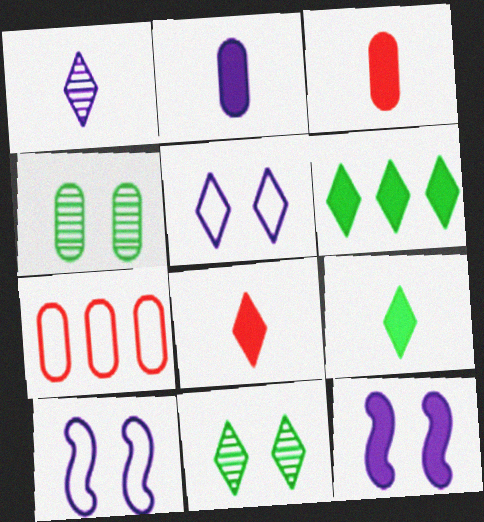[[2, 4, 7], 
[3, 6, 12]]